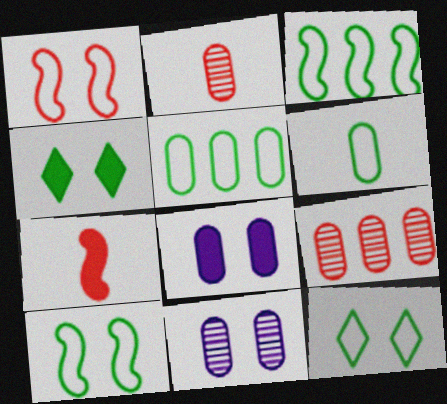[[1, 4, 11], 
[2, 5, 8], 
[3, 6, 12], 
[6, 8, 9]]